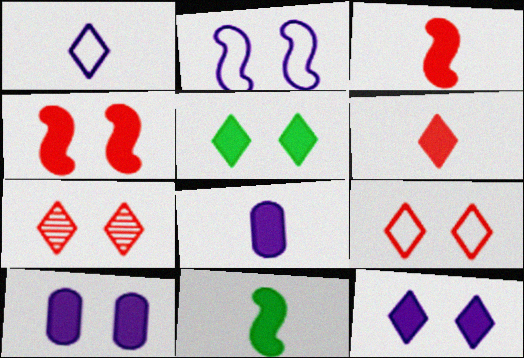[[4, 5, 10], 
[6, 8, 11]]